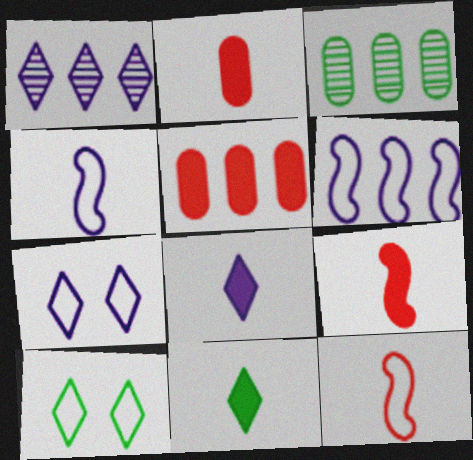[[1, 7, 8], 
[3, 7, 9]]